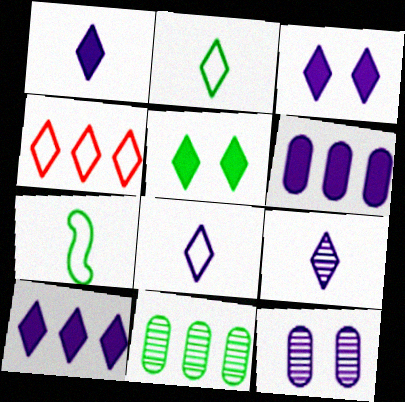[[1, 3, 10], 
[1, 8, 9], 
[4, 5, 9], 
[5, 7, 11]]